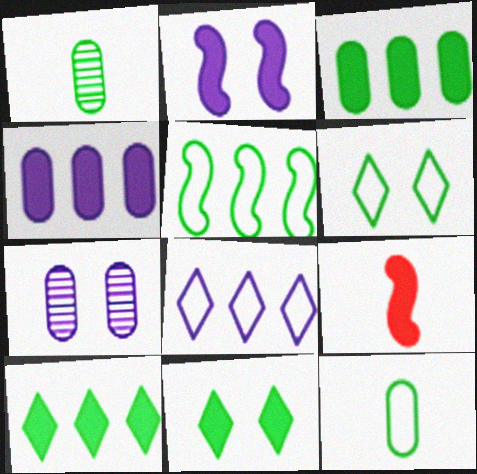[[1, 5, 11], 
[4, 9, 11], 
[5, 6, 12]]